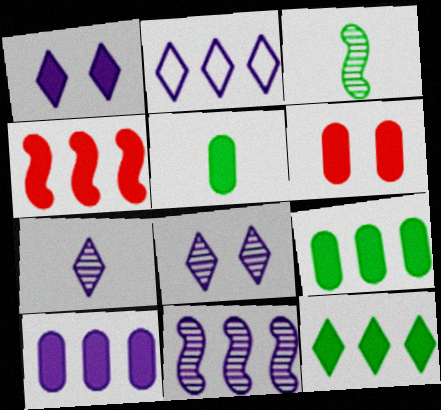[[1, 2, 7], 
[1, 4, 5], 
[2, 3, 6], 
[2, 10, 11], 
[4, 10, 12], 
[5, 6, 10]]